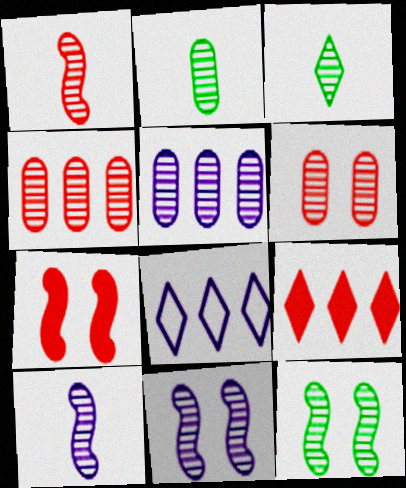[[2, 5, 6], 
[2, 7, 8], 
[3, 4, 11]]